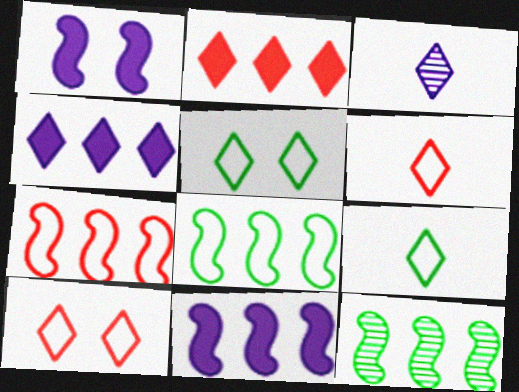[[2, 3, 5], 
[7, 11, 12]]